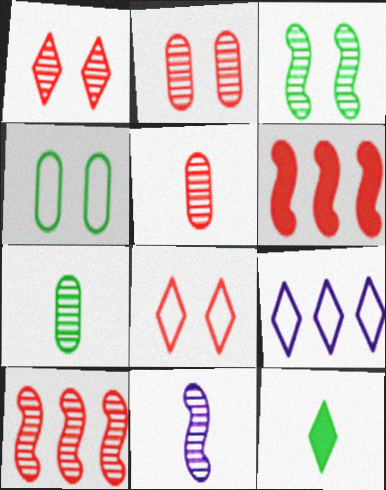[[1, 5, 10], 
[1, 9, 12], 
[3, 10, 11], 
[5, 6, 8]]